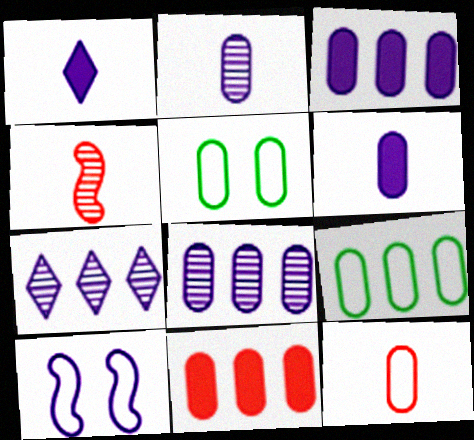[[1, 8, 10], 
[2, 5, 11], 
[6, 7, 10], 
[8, 9, 11]]